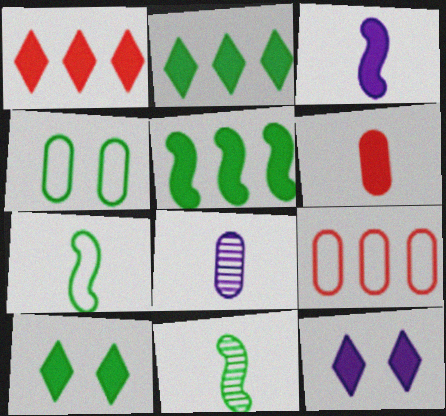[[2, 4, 11], 
[5, 6, 12], 
[9, 11, 12]]